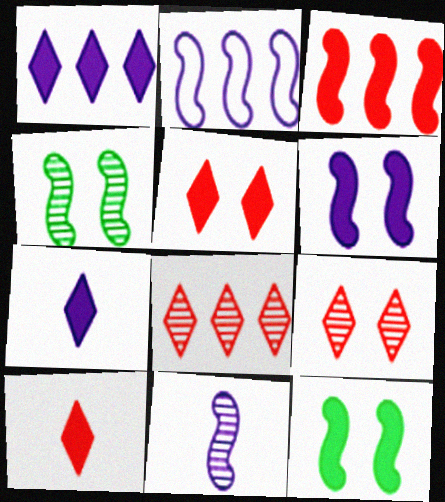[[2, 6, 11]]